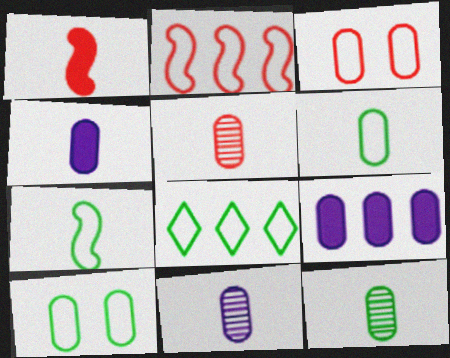[[3, 9, 12], 
[4, 5, 6], 
[5, 9, 10], 
[5, 11, 12], 
[7, 8, 10]]